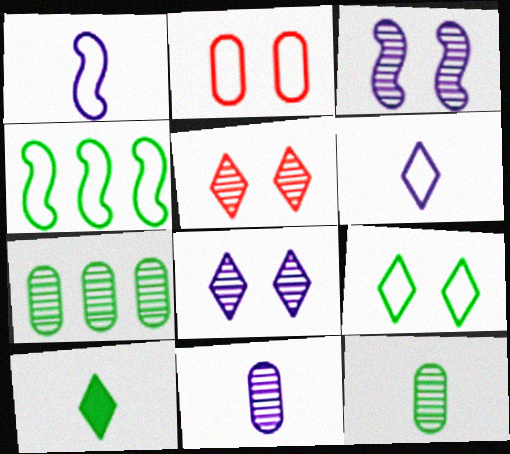[[2, 4, 6]]